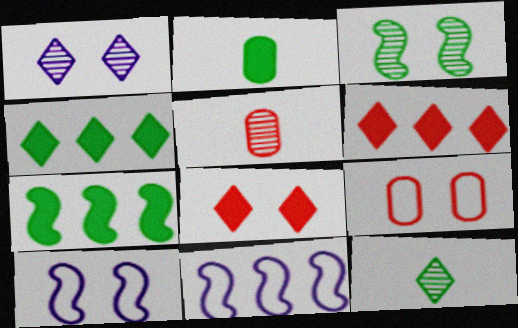[[4, 5, 10]]